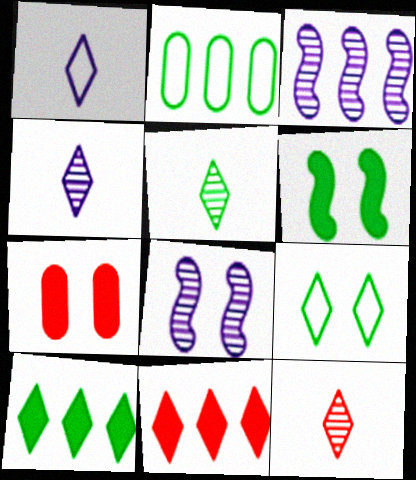[[2, 3, 11], 
[2, 5, 6], 
[4, 5, 12], 
[4, 9, 11], 
[5, 9, 10], 
[7, 8, 9]]